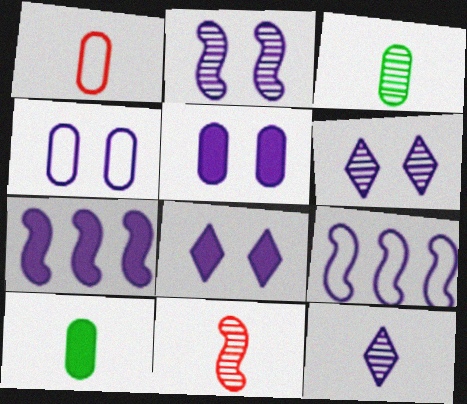[[2, 4, 8], 
[3, 11, 12], 
[4, 7, 12], 
[5, 9, 12]]